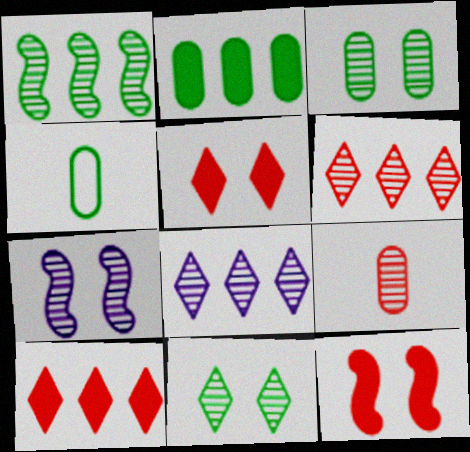[[2, 3, 4], 
[4, 7, 10], 
[4, 8, 12]]